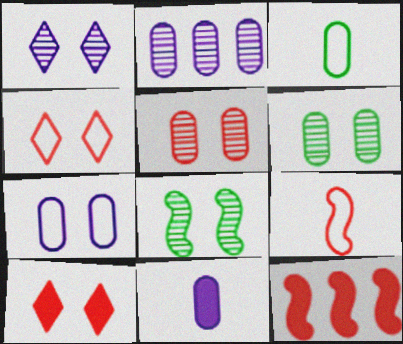[[1, 3, 12], 
[1, 5, 8], 
[2, 7, 11], 
[7, 8, 10]]